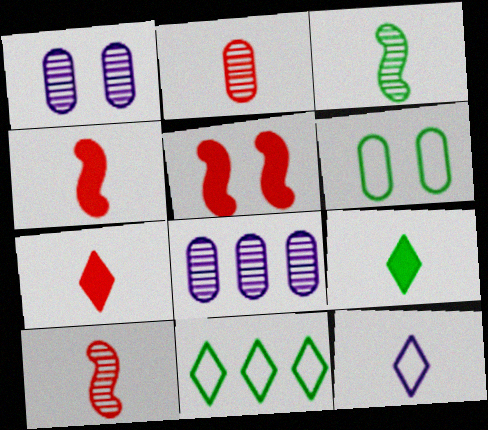[[1, 4, 11]]